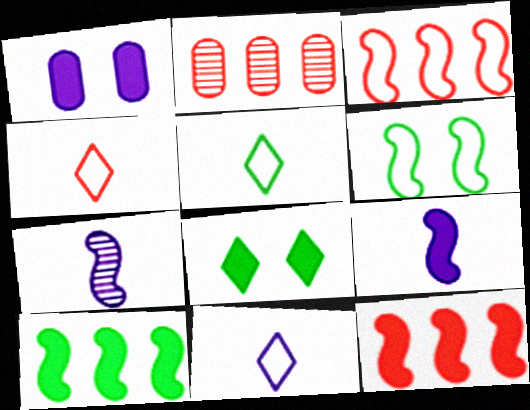[[4, 5, 11], 
[6, 7, 12]]